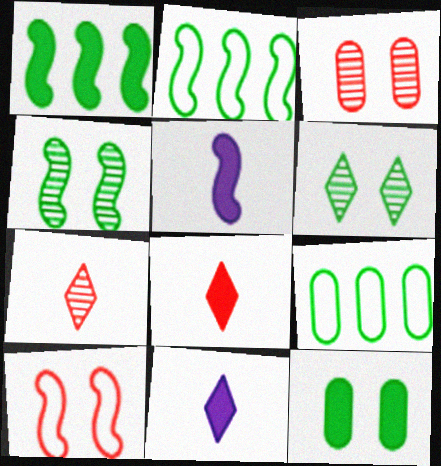[[2, 3, 11]]